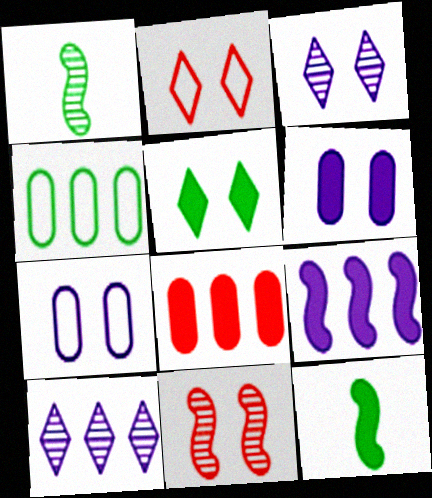[[1, 4, 5], 
[2, 3, 5], 
[5, 7, 11]]